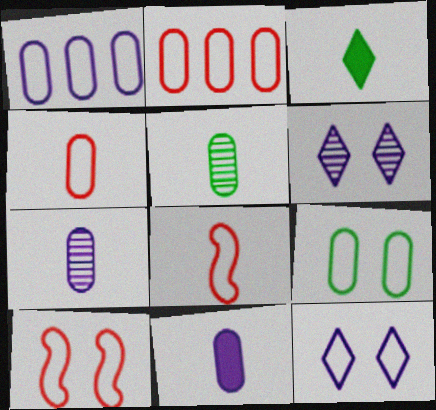[[1, 4, 9], 
[3, 7, 8], 
[4, 5, 11], 
[9, 10, 12]]